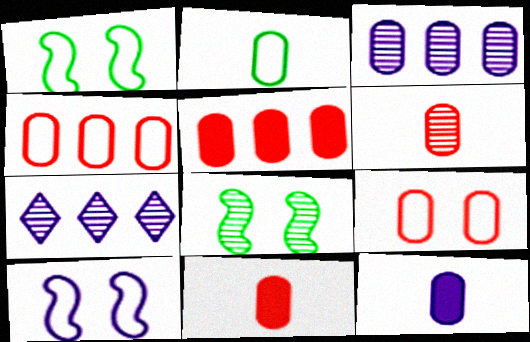[[1, 7, 11], 
[2, 6, 12], 
[5, 6, 9], 
[6, 7, 8], 
[7, 10, 12]]